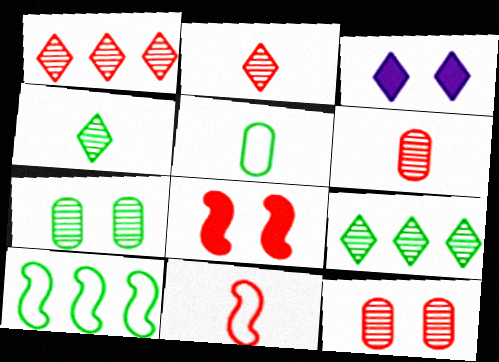[[3, 6, 10]]